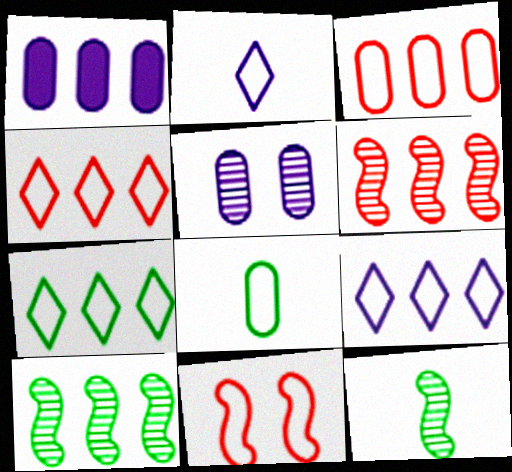[[1, 4, 10], 
[1, 6, 7], 
[4, 7, 9], 
[8, 9, 11]]